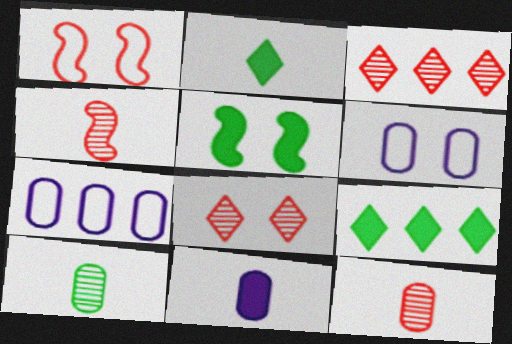[[4, 6, 9], 
[5, 6, 8]]